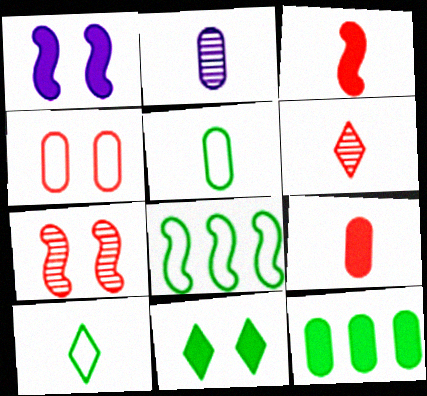[[2, 3, 10], 
[2, 4, 12], 
[2, 5, 9]]